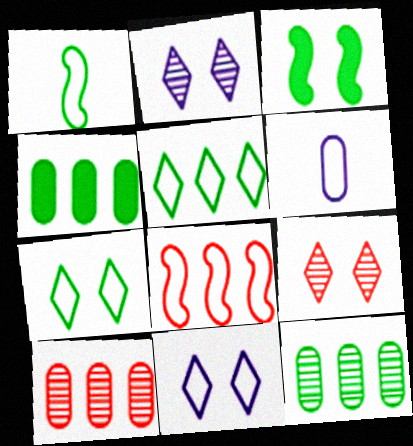[[6, 7, 8]]